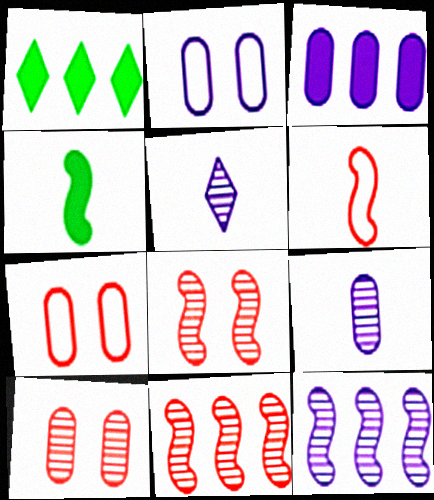[[2, 3, 9]]